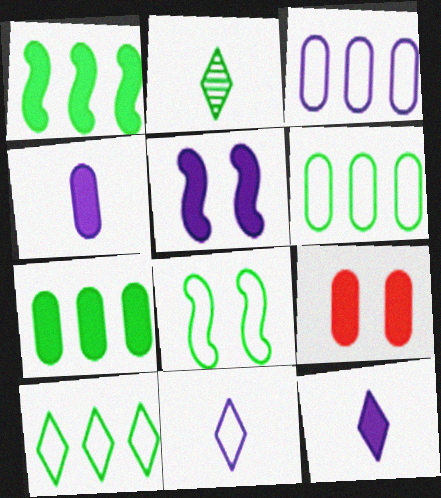[[1, 9, 12], 
[2, 7, 8], 
[4, 7, 9]]